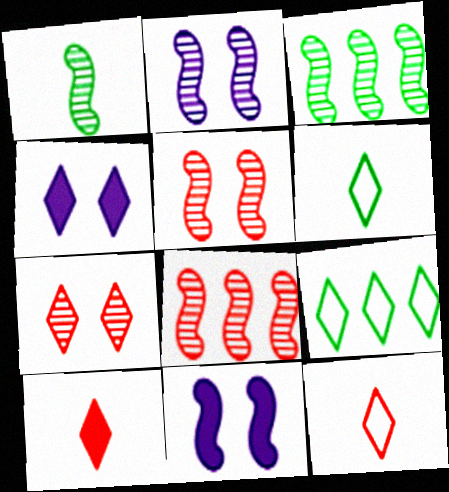[[1, 2, 8]]